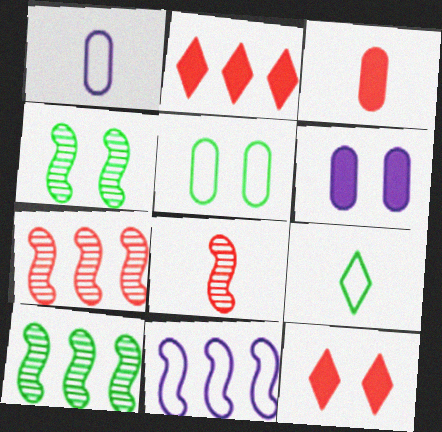[[1, 2, 4], 
[1, 10, 12], 
[6, 7, 9]]